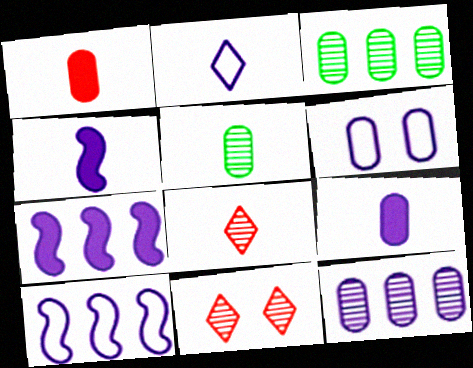[[1, 3, 6], 
[2, 6, 10], 
[6, 9, 12]]